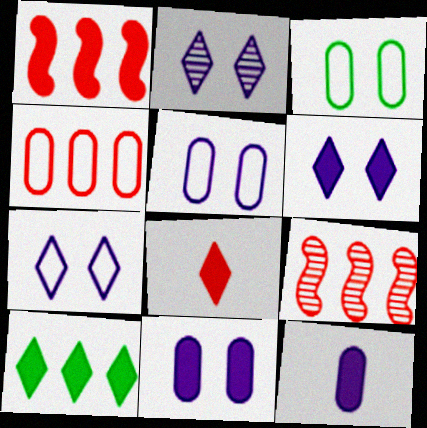[[2, 6, 7], 
[6, 8, 10]]